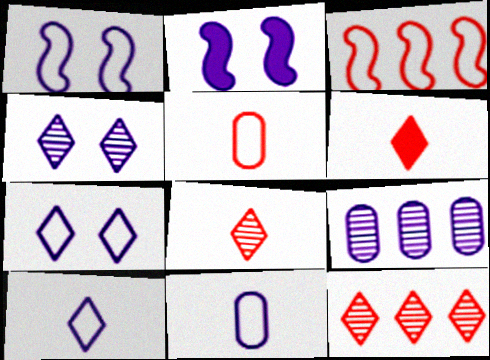[[2, 9, 10]]